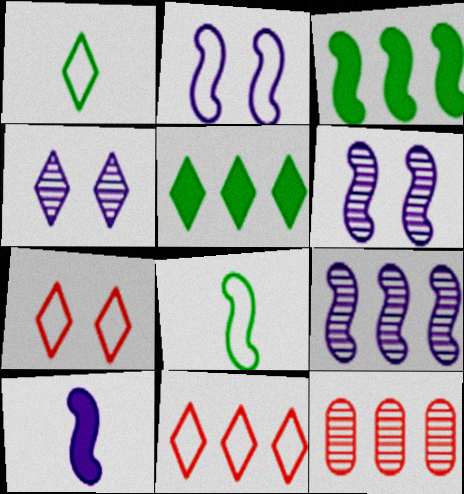[[2, 9, 10]]